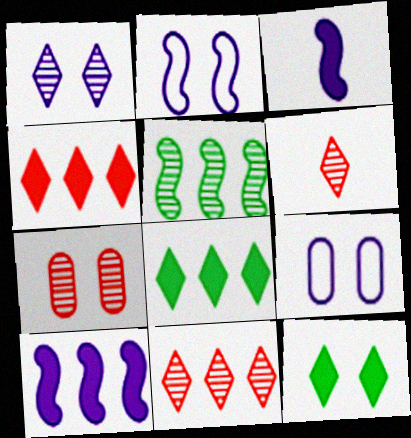[[2, 7, 12]]